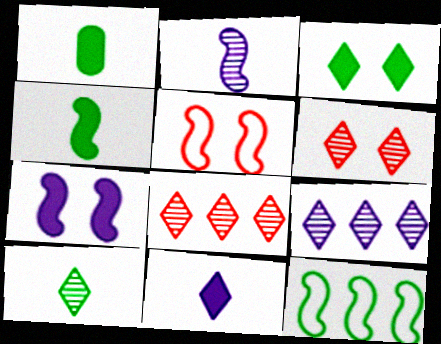[[1, 5, 9], 
[6, 9, 10]]